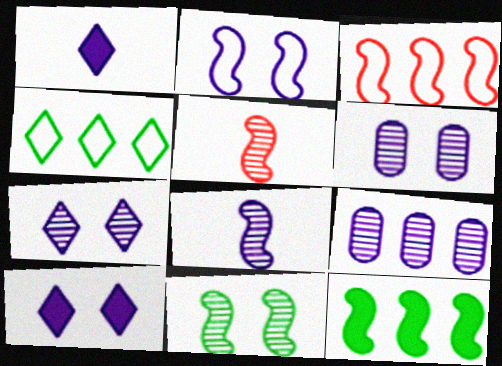[[1, 2, 9], 
[2, 5, 12], 
[2, 6, 10], 
[7, 8, 9]]